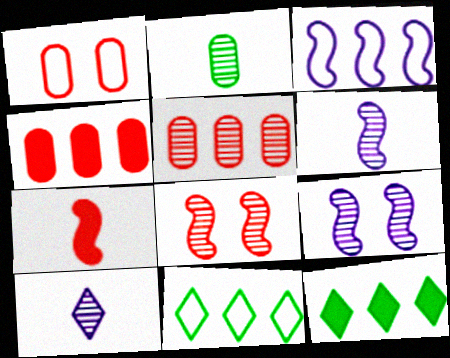[[1, 6, 12], 
[3, 5, 12]]